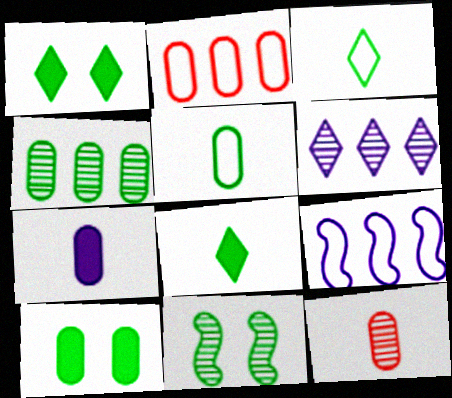[[1, 9, 12], 
[4, 5, 10], 
[5, 7, 12], 
[6, 11, 12]]